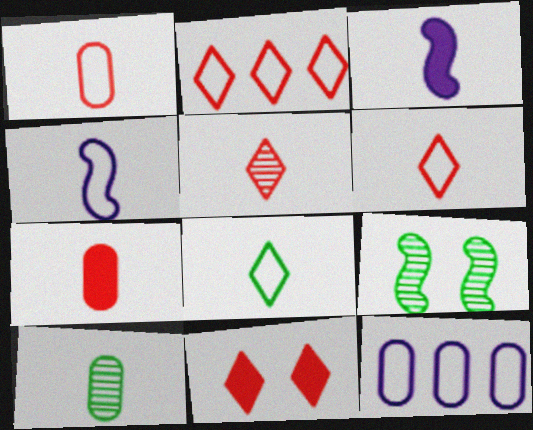[[1, 4, 8], 
[2, 5, 11], 
[3, 6, 10]]